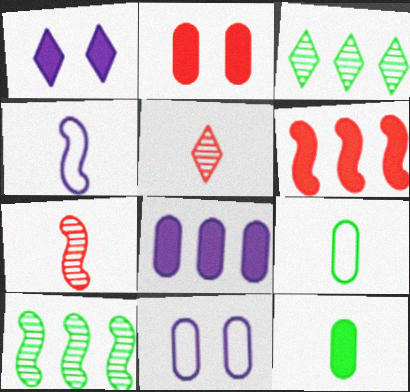[[1, 6, 12], 
[2, 3, 4], 
[2, 8, 12], 
[4, 5, 12]]